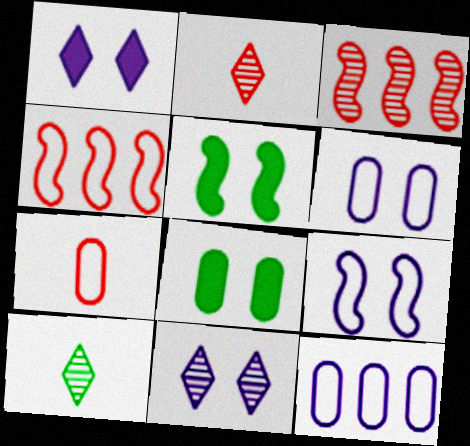[[2, 5, 12]]